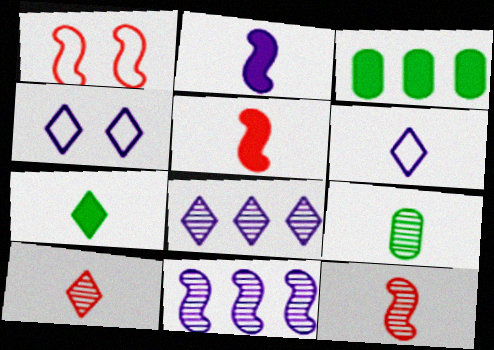[[3, 4, 12], 
[5, 6, 9], 
[6, 7, 10]]